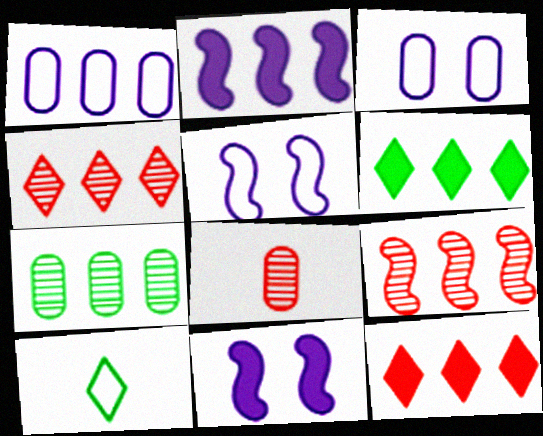[[1, 6, 9], 
[5, 6, 8]]